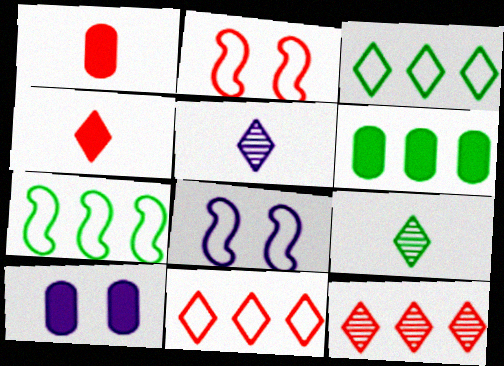[[1, 2, 12], 
[1, 6, 10], 
[2, 5, 6]]